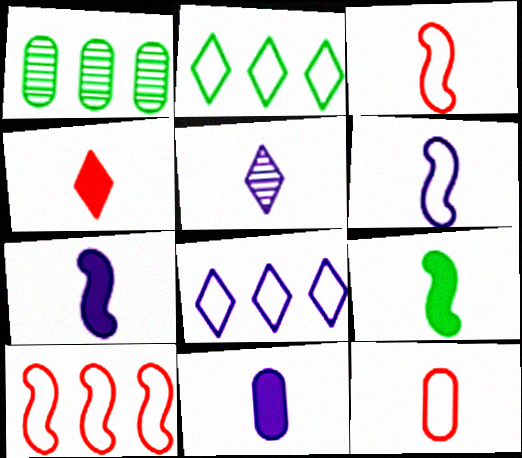[[4, 9, 11], 
[5, 6, 11], 
[5, 9, 12]]